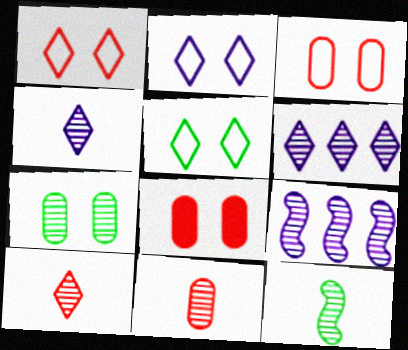[[1, 2, 5], 
[4, 11, 12], 
[7, 9, 10]]